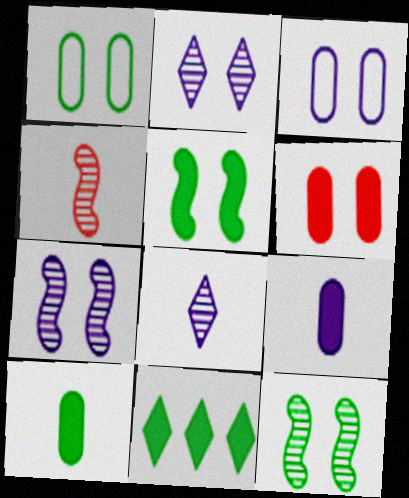[[3, 4, 11], 
[5, 10, 11]]